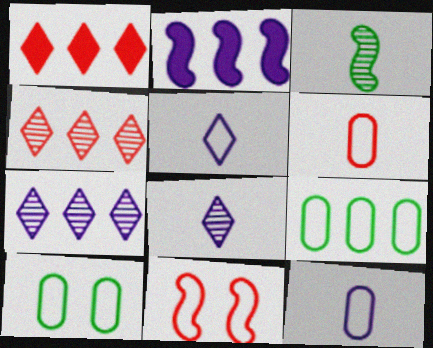[[2, 3, 11], 
[2, 4, 9], 
[5, 9, 11]]